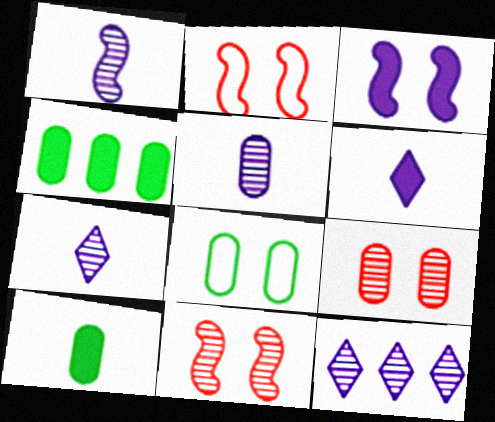[[1, 5, 7], 
[2, 4, 7], 
[2, 10, 12]]